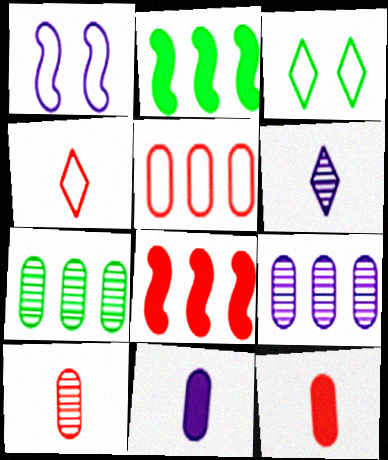[]